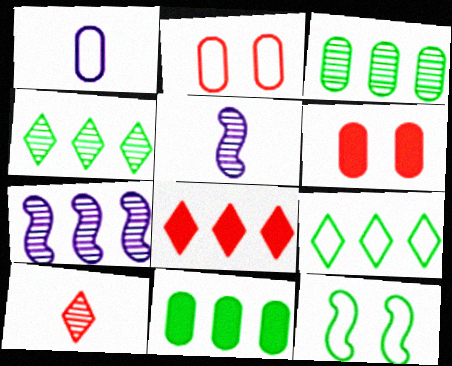[[1, 3, 6], 
[5, 6, 9]]